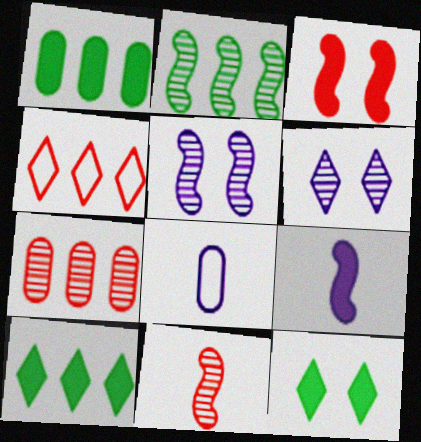[[2, 5, 11]]